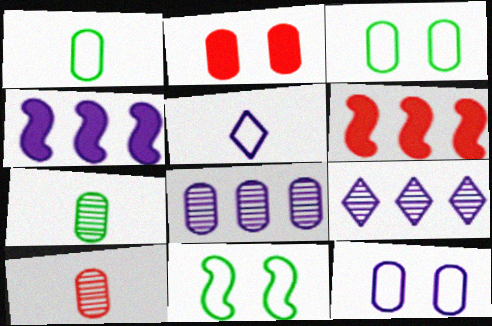[[1, 2, 8]]